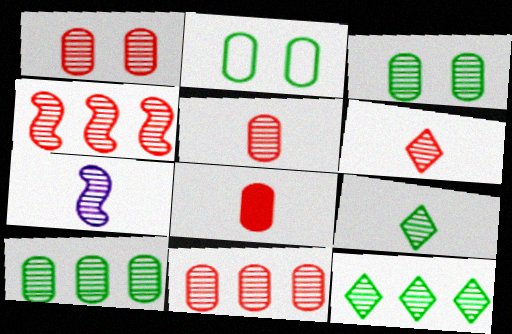[[1, 4, 6], 
[1, 5, 11], 
[1, 7, 12], 
[5, 7, 9]]